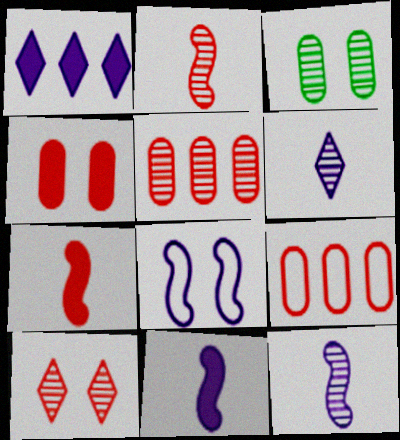[[2, 5, 10], 
[7, 9, 10]]